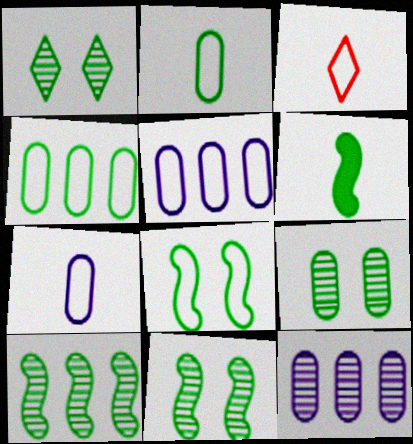[[1, 4, 6], 
[1, 9, 11], 
[3, 5, 8], 
[6, 8, 10]]